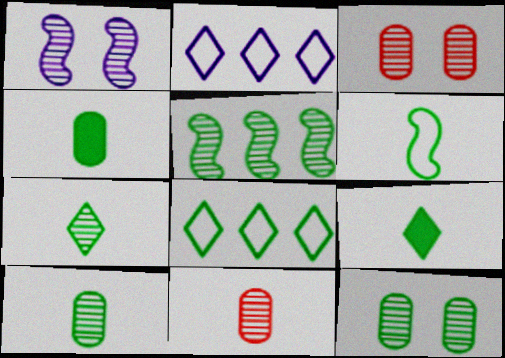[[4, 6, 7], 
[5, 7, 12], 
[6, 9, 10]]